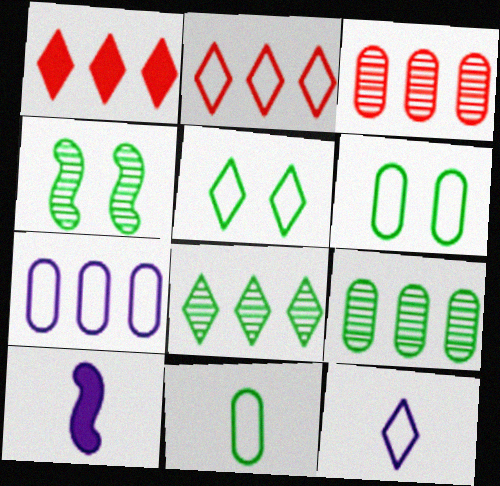[[2, 5, 12], 
[3, 5, 10]]